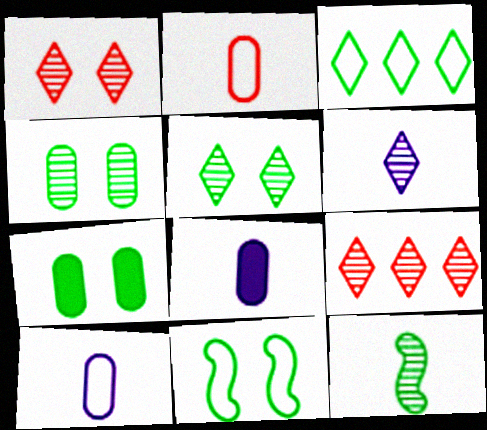[[3, 7, 12], 
[5, 6, 9], 
[5, 7, 11], 
[8, 9, 11]]